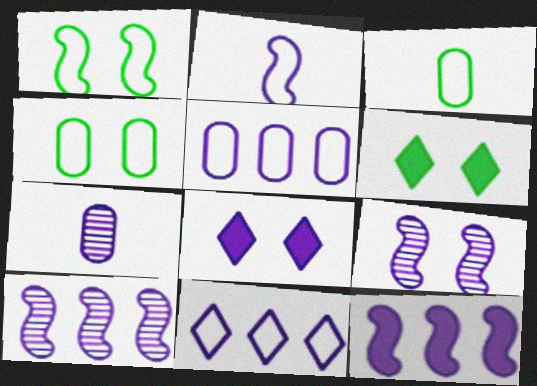[[2, 9, 12]]